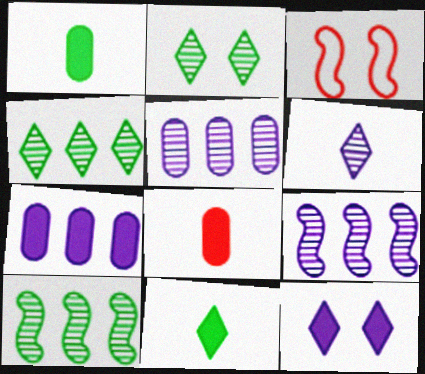[[3, 5, 11]]